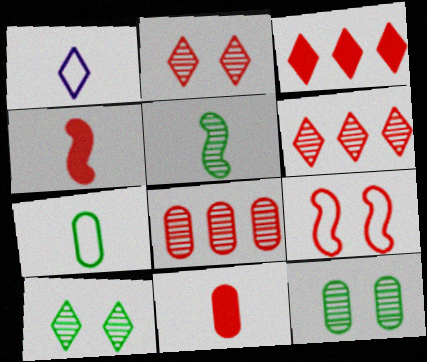[[1, 3, 10], 
[1, 5, 11], 
[6, 9, 11]]